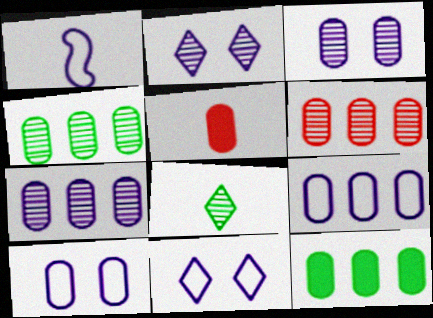[[1, 5, 8], 
[1, 9, 11], 
[4, 5, 10], 
[4, 6, 7], 
[6, 9, 12]]